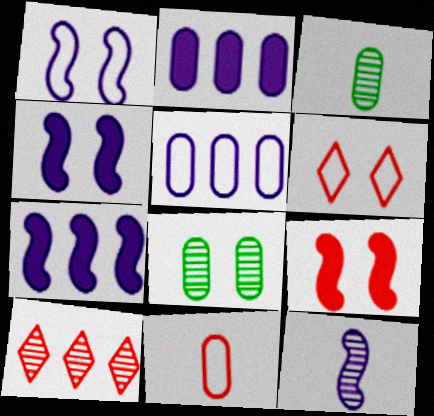[[1, 7, 12], 
[2, 8, 11], 
[3, 6, 7], 
[4, 6, 8], 
[8, 10, 12], 
[9, 10, 11]]